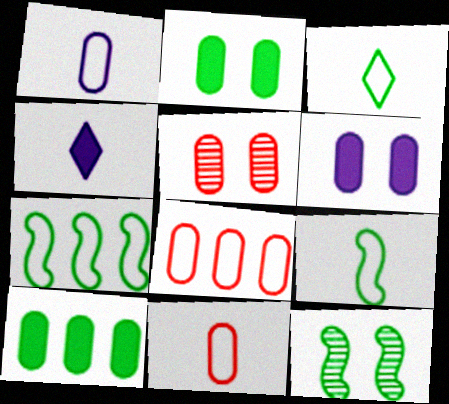[[1, 5, 10], 
[3, 10, 12], 
[4, 5, 7], 
[4, 8, 12]]